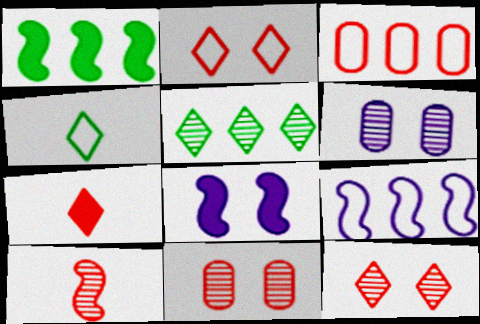[[5, 6, 10]]